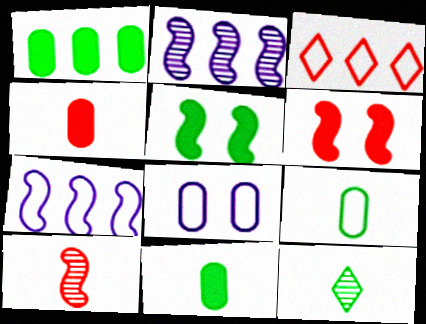[[1, 2, 3], 
[5, 7, 10]]